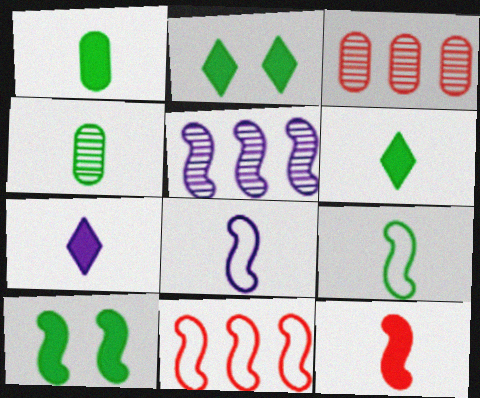[[1, 7, 12], 
[2, 3, 8], 
[4, 6, 9]]